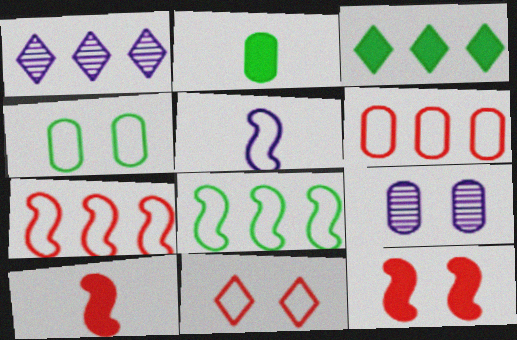[[1, 4, 10], 
[2, 6, 9]]